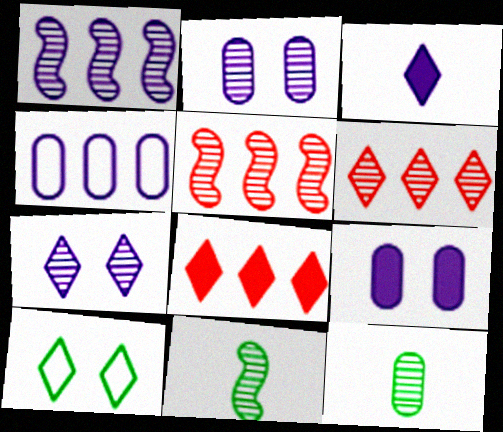[[2, 6, 11], 
[3, 6, 10], 
[5, 7, 12]]